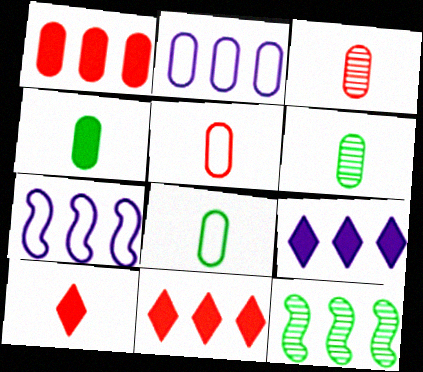[[2, 11, 12], 
[4, 6, 8]]